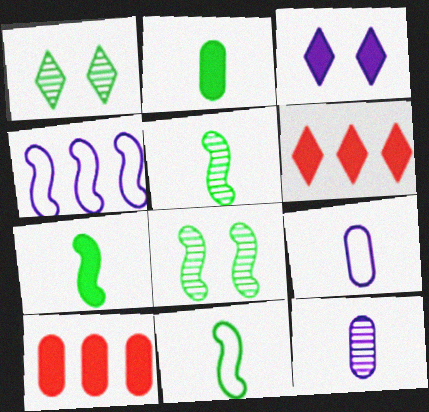[[3, 4, 12], 
[3, 7, 10], 
[5, 7, 11], 
[6, 8, 9]]